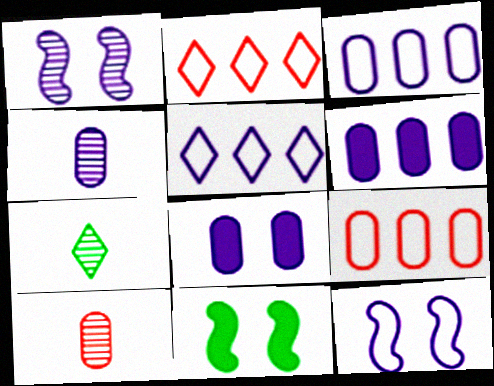[[2, 4, 11], 
[3, 4, 8], 
[5, 10, 11]]